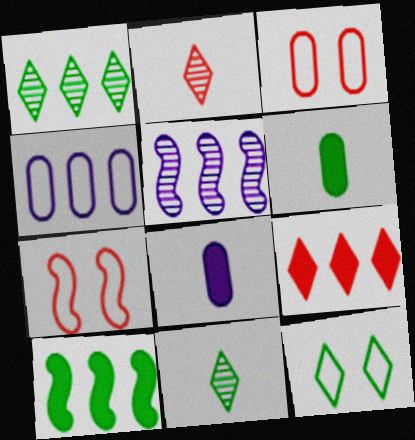[[1, 7, 8]]